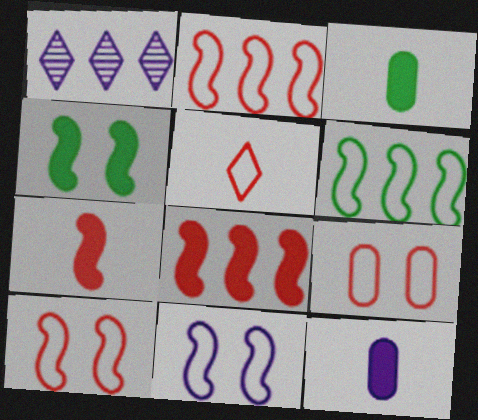[[1, 3, 10], 
[1, 11, 12], 
[2, 5, 9]]